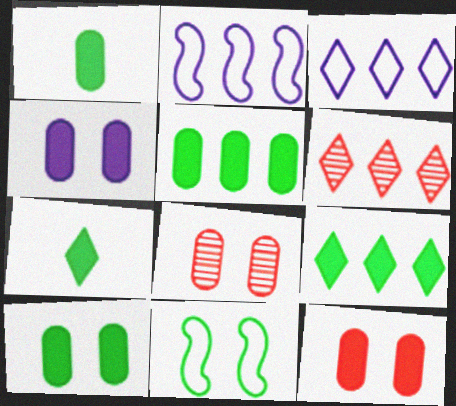[[1, 5, 10], 
[2, 5, 6], 
[2, 7, 8], 
[3, 6, 9], 
[4, 10, 12]]